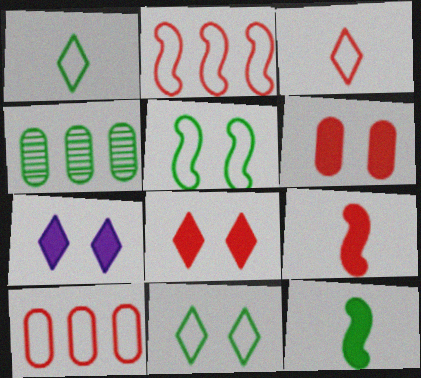[[4, 11, 12]]